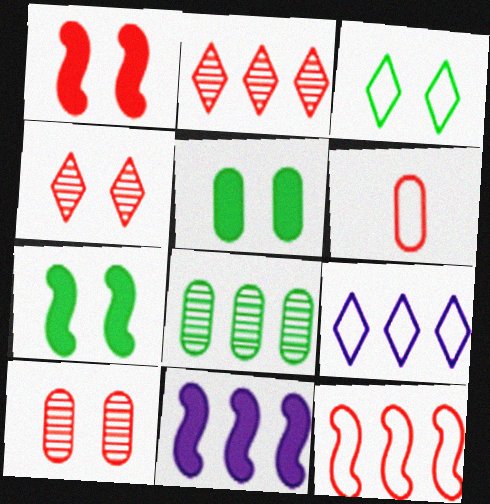[[1, 2, 6]]